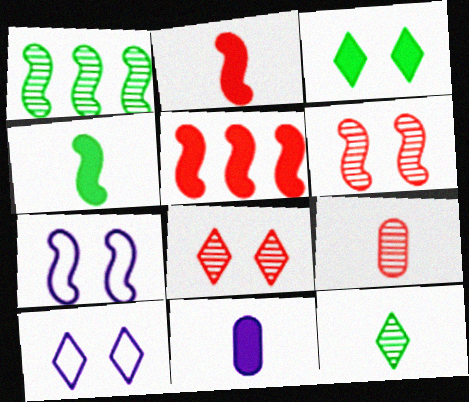[[1, 2, 7], 
[3, 5, 11], 
[3, 8, 10]]